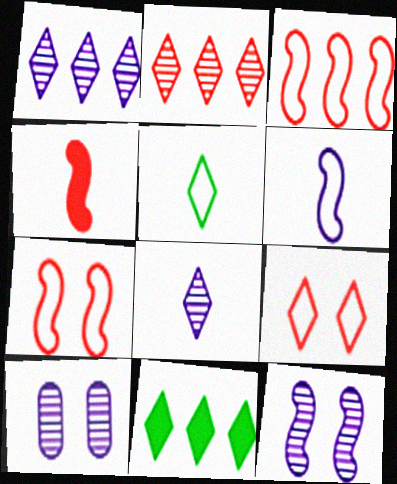[[8, 9, 11]]